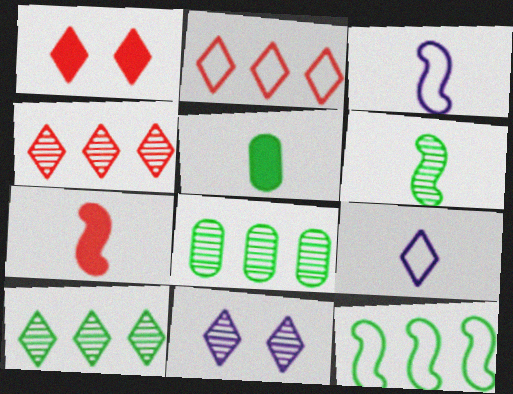[[1, 3, 8], 
[1, 9, 10], 
[3, 6, 7]]